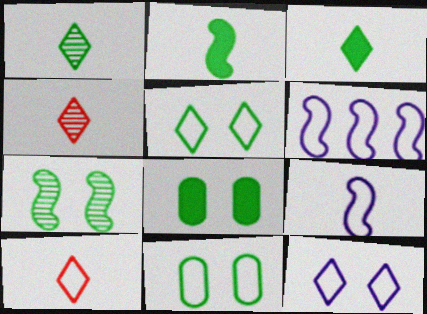[[4, 6, 8], 
[5, 7, 8], 
[6, 10, 11]]